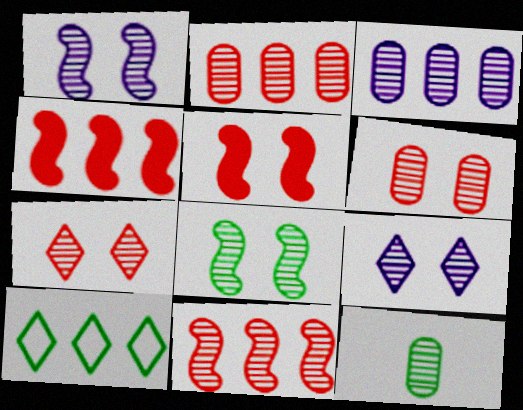[[3, 4, 10], 
[3, 6, 12], 
[6, 8, 9], 
[9, 11, 12]]